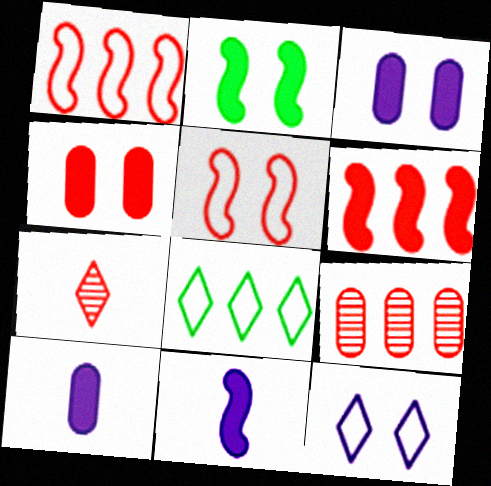[[1, 4, 7], 
[2, 6, 11]]